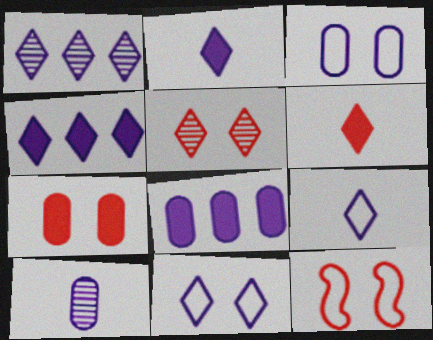[[1, 2, 11], 
[3, 8, 10], 
[5, 7, 12]]